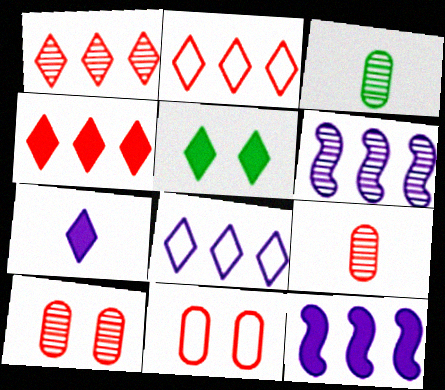[[1, 2, 4], 
[4, 5, 7]]